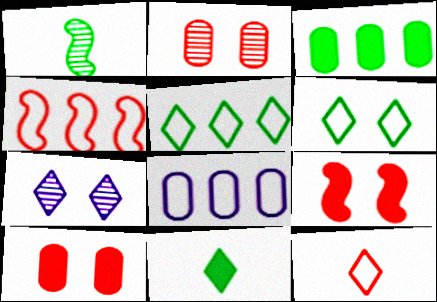[[1, 3, 6], 
[4, 5, 8]]